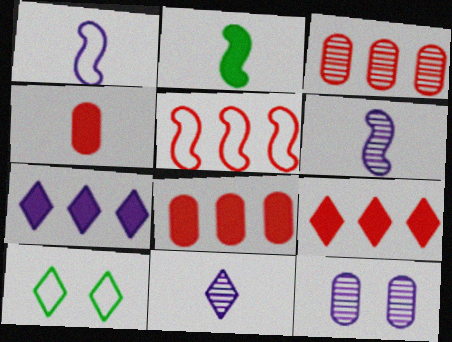[[1, 7, 12], 
[3, 5, 9], 
[6, 8, 10], 
[9, 10, 11]]